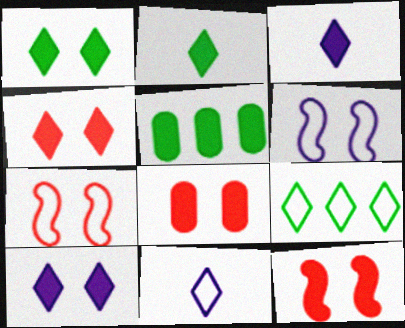[[1, 4, 10], 
[3, 5, 12], 
[4, 8, 12]]